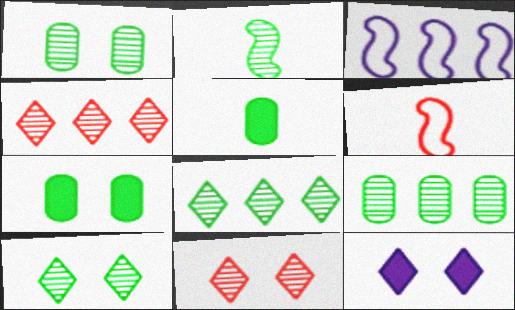[[1, 2, 8], 
[2, 9, 10], 
[3, 5, 11], 
[6, 9, 12]]